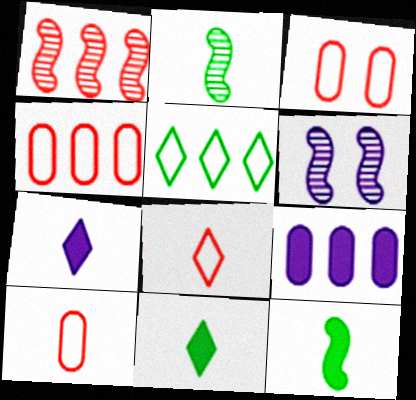[[1, 2, 6], 
[1, 5, 9], 
[2, 7, 10], 
[3, 4, 10], 
[4, 6, 11]]